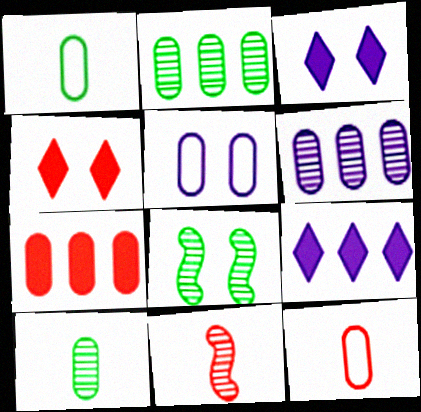[[4, 5, 8], 
[5, 7, 10], 
[8, 9, 12]]